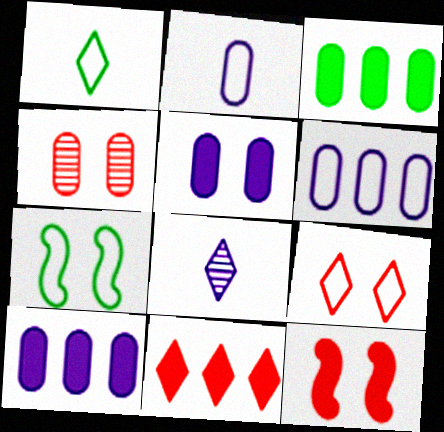[[2, 3, 4], 
[4, 9, 12]]